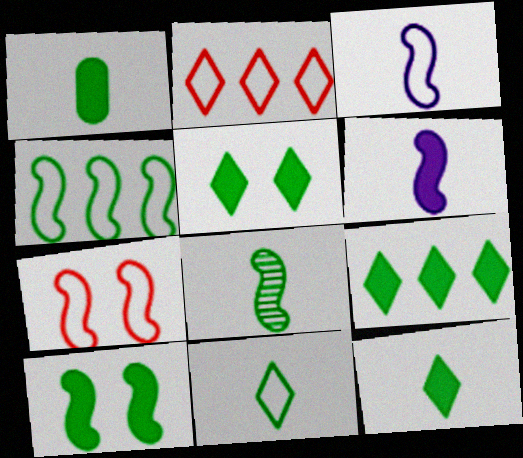[[1, 8, 11], 
[1, 9, 10], 
[3, 4, 7], 
[4, 8, 10], 
[5, 9, 12]]